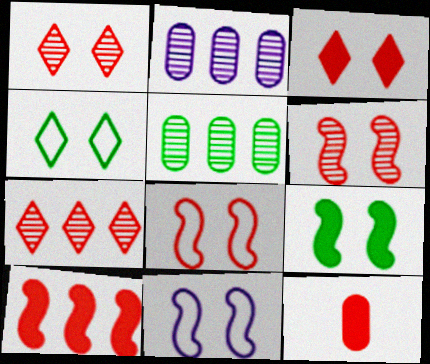[[3, 10, 12], 
[6, 9, 11], 
[7, 8, 12]]